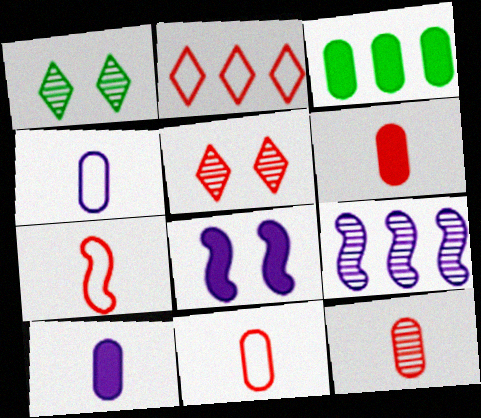[[1, 9, 12], 
[2, 3, 9], 
[6, 11, 12]]